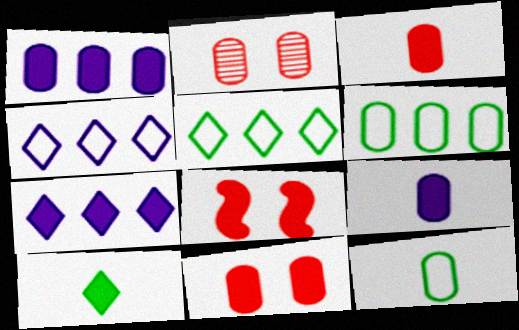[[1, 2, 12], 
[1, 8, 10], 
[2, 6, 9]]